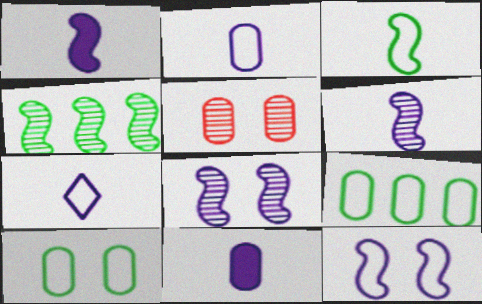[[5, 9, 11], 
[6, 7, 11]]